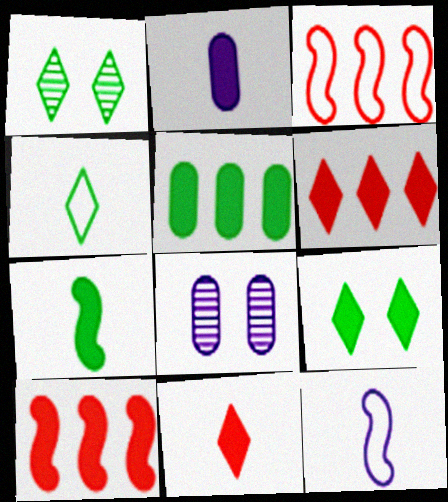[[1, 2, 3], 
[2, 7, 11], 
[2, 9, 10], 
[4, 8, 10], 
[5, 7, 9]]